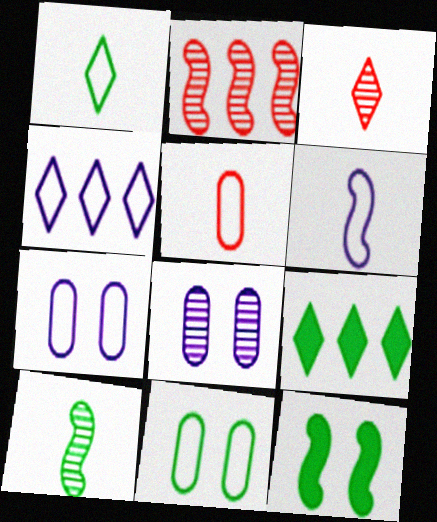[[1, 5, 6], 
[2, 6, 12], 
[4, 6, 7], 
[9, 10, 11]]